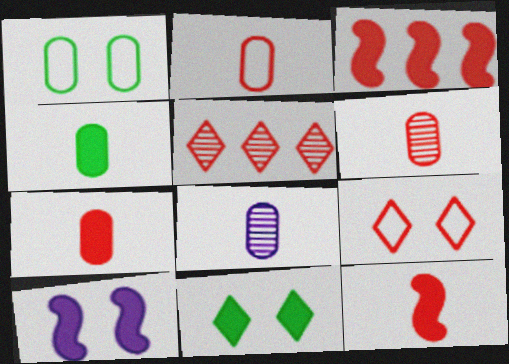[[2, 4, 8], 
[2, 6, 7], 
[3, 6, 9]]